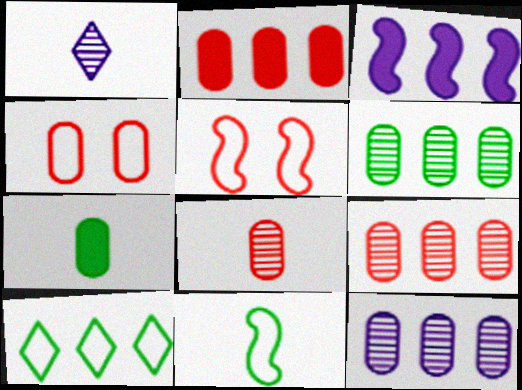[[2, 4, 8], 
[3, 9, 10], 
[4, 7, 12], 
[6, 9, 12]]